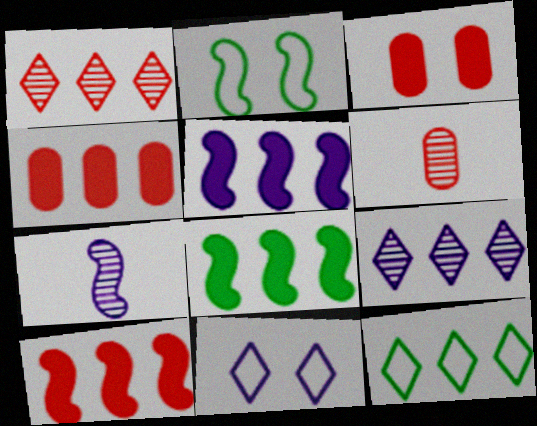[[2, 7, 10], 
[3, 7, 12], 
[5, 8, 10], 
[6, 8, 11]]